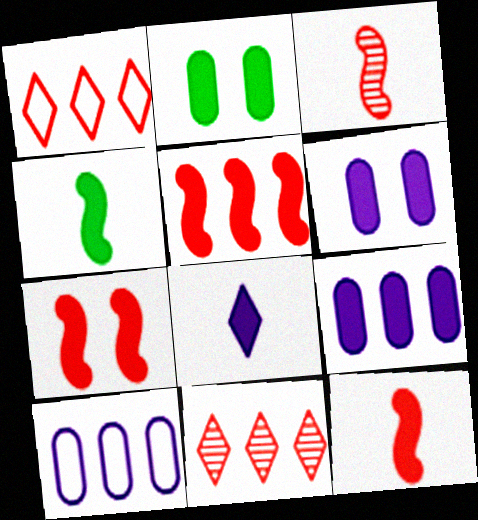[[2, 5, 8], 
[5, 7, 12]]